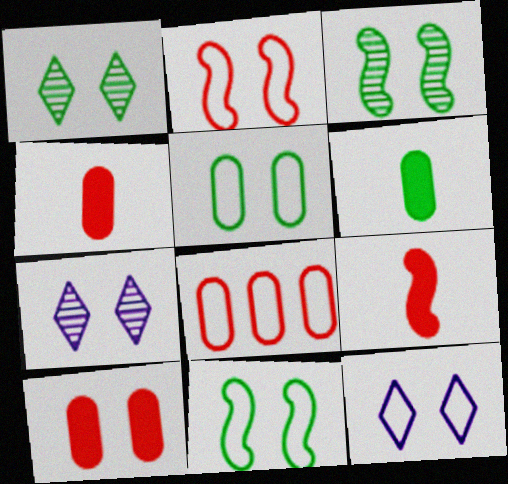[[2, 5, 12], 
[3, 10, 12], 
[7, 10, 11]]